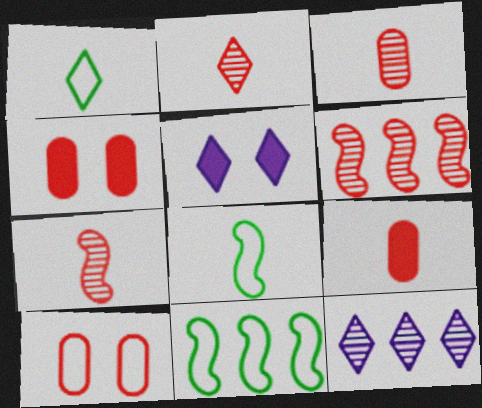[[2, 3, 7], 
[3, 5, 11], 
[4, 8, 12]]